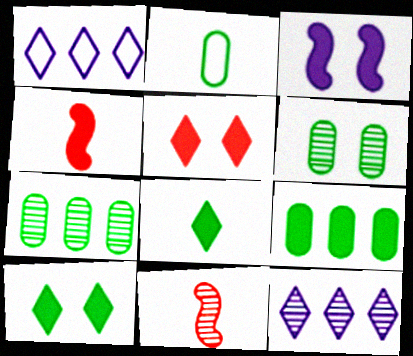[[1, 4, 6], 
[2, 6, 9], 
[6, 11, 12]]